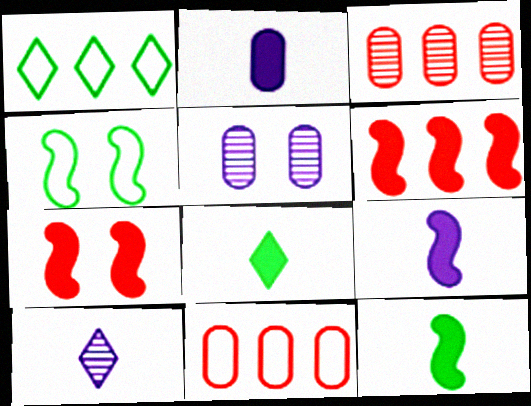[]